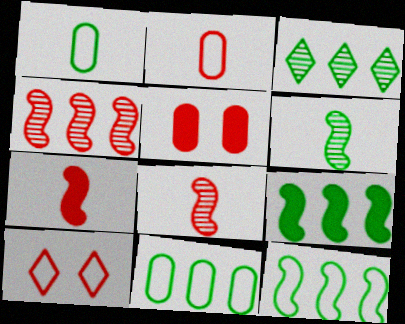[[3, 9, 11]]